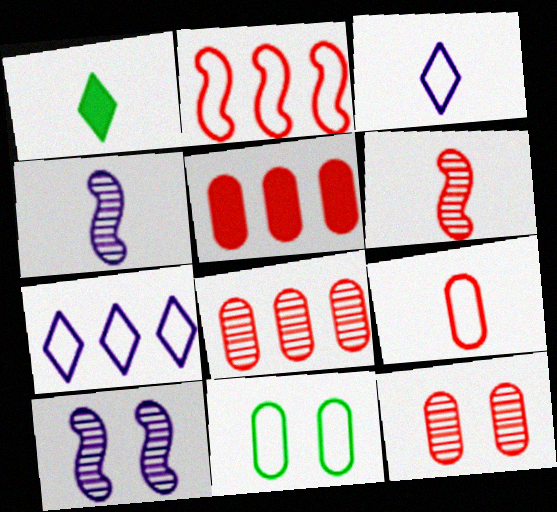[[1, 4, 9], 
[2, 3, 11], 
[5, 9, 12]]